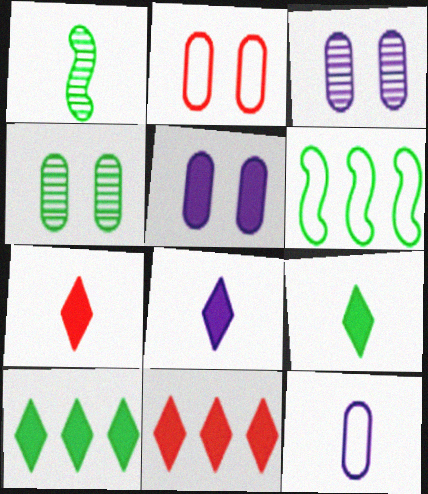[[1, 7, 12], 
[2, 4, 5], 
[3, 6, 7], 
[4, 6, 9], 
[7, 8, 9]]